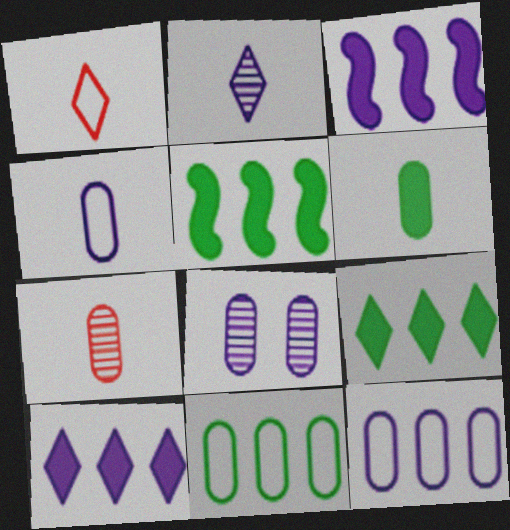[[1, 5, 8], 
[4, 6, 7]]